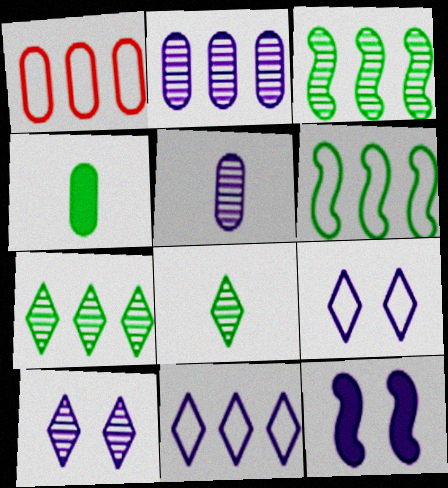[[1, 6, 11], 
[1, 8, 12], 
[5, 11, 12]]